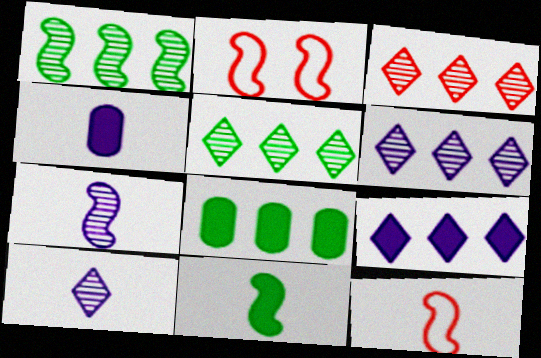[[2, 4, 5], 
[2, 8, 10], 
[3, 5, 6], 
[7, 11, 12]]